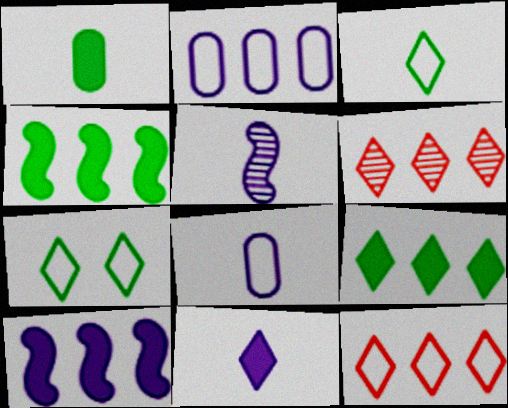[[2, 4, 6], 
[5, 8, 11], 
[6, 7, 11]]